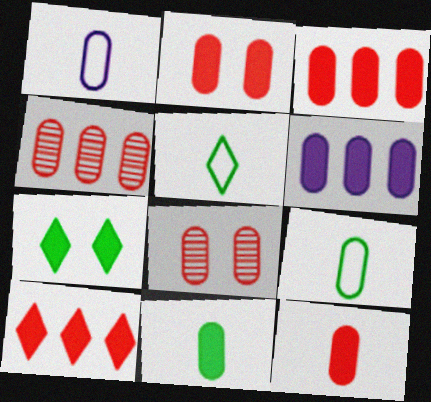[[2, 3, 12], 
[2, 6, 11], 
[6, 8, 9]]